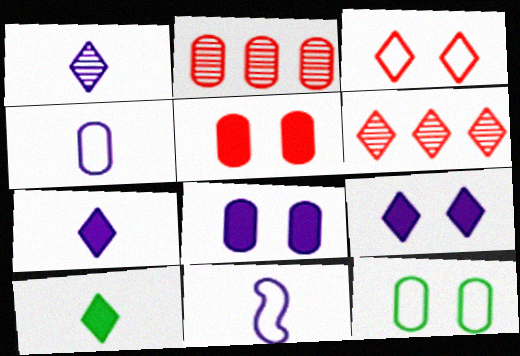[]